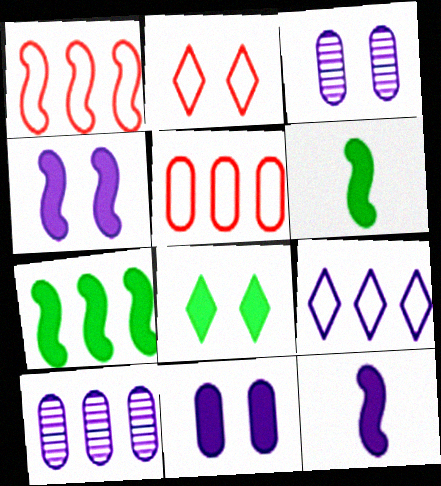[[2, 6, 10], 
[3, 9, 12]]